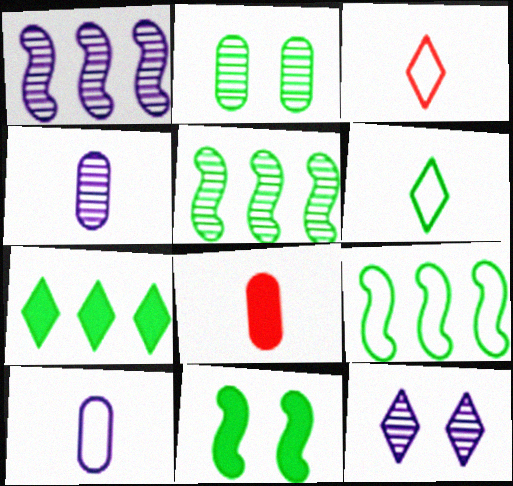[[1, 4, 12], 
[3, 7, 12], 
[8, 9, 12]]